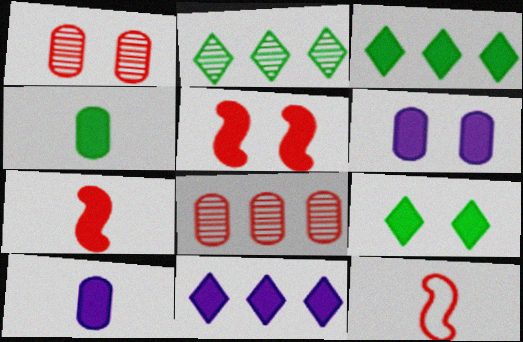[[2, 6, 12], 
[3, 5, 10], 
[3, 6, 7], 
[4, 5, 11], 
[5, 6, 9]]